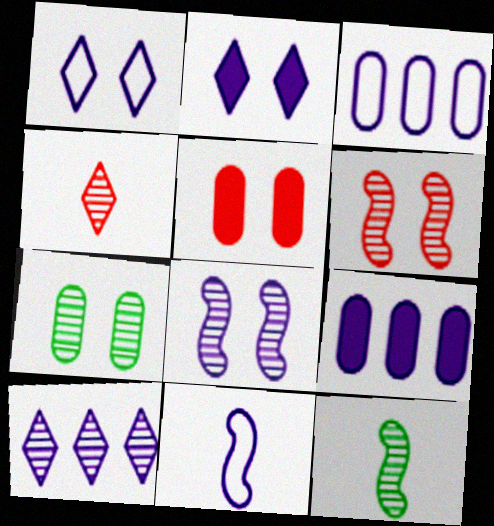[[1, 3, 11]]